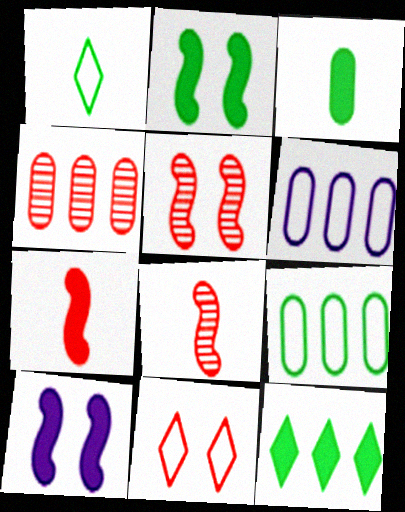[[1, 4, 10], 
[2, 3, 12], 
[4, 7, 11]]